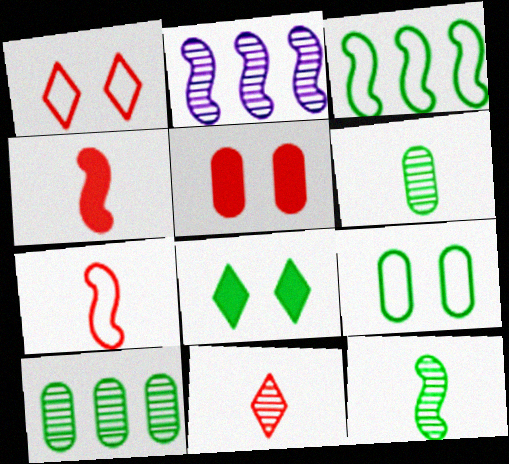[[3, 6, 8]]